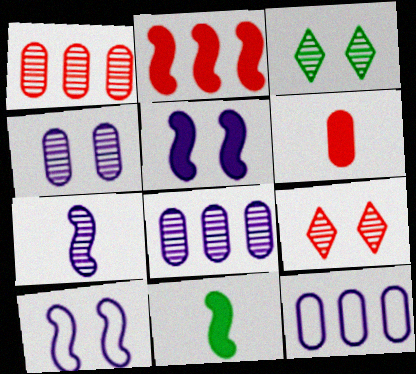[[1, 3, 7], 
[2, 5, 11], 
[9, 11, 12]]